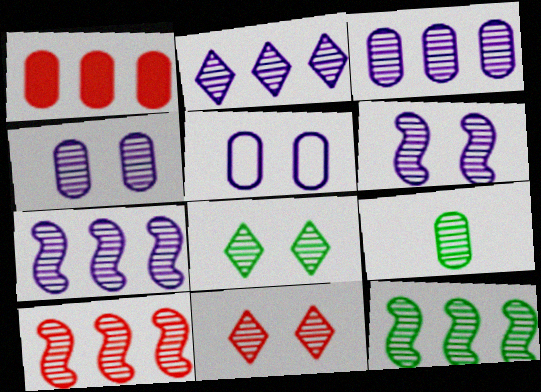[[1, 5, 9], 
[2, 3, 7], 
[7, 9, 11], 
[7, 10, 12], 
[8, 9, 12]]